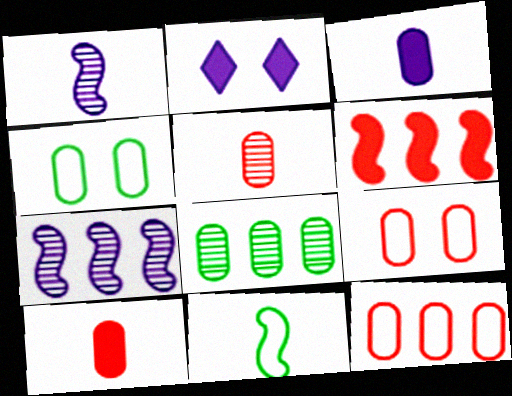[[3, 8, 9]]